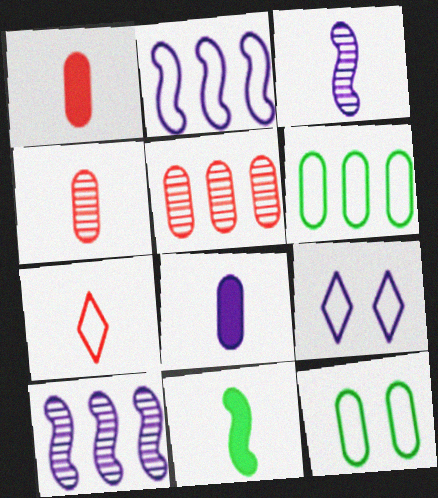[[2, 7, 12], 
[5, 8, 12], 
[5, 9, 11], 
[8, 9, 10]]